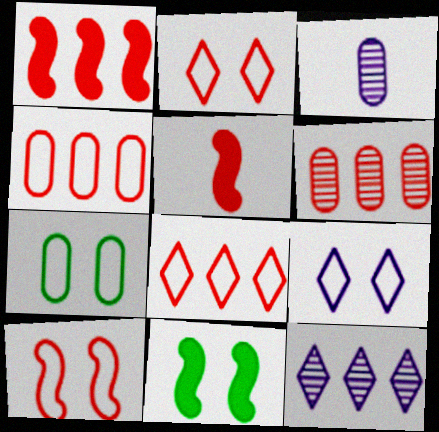[[1, 6, 8], 
[2, 5, 6], 
[3, 8, 11], 
[5, 7, 12], 
[7, 9, 10]]